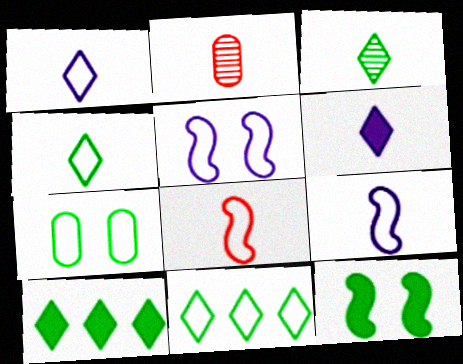[[2, 5, 10]]